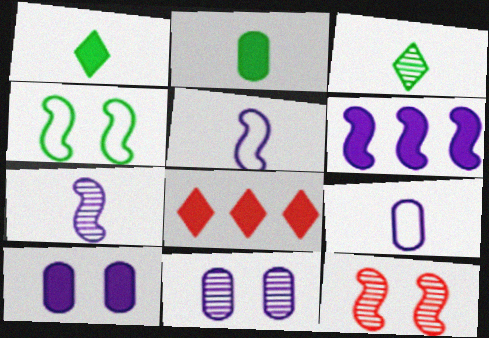[]